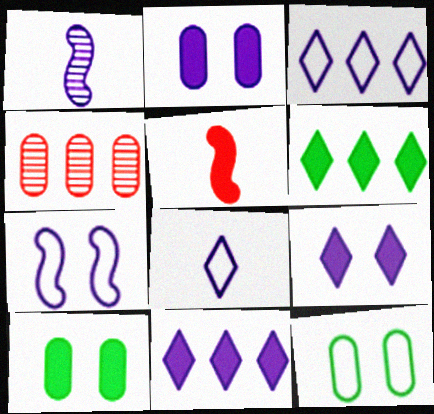[[1, 2, 3], 
[2, 5, 6], 
[5, 10, 11]]